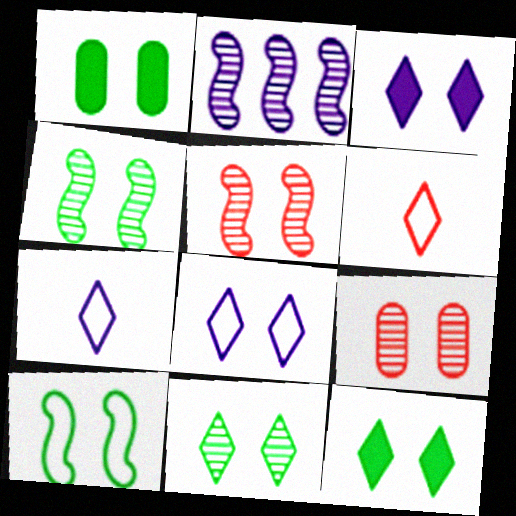[[1, 2, 6], 
[1, 5, 8], 
[1, 10, 11], 
[3, 9, 10]]